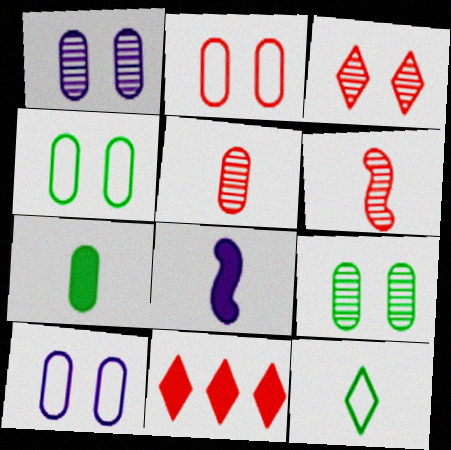[[2, 4, 10], 
[2, 6, 11], 
[5, 8, 12]]